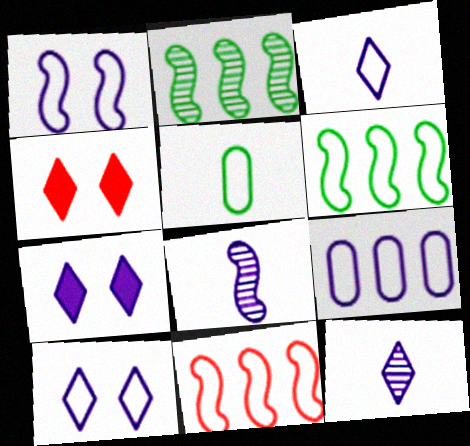[[1, 3, 9], 
[5, 10, 11], 
[7, 8, 9]]